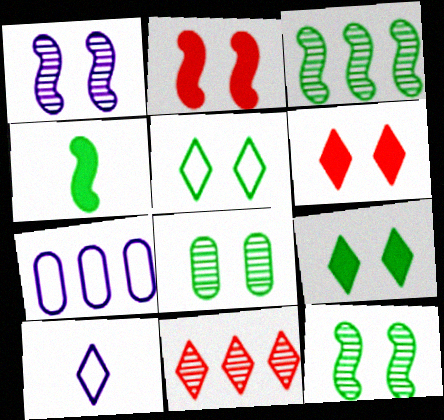[[9, 10, 11]]